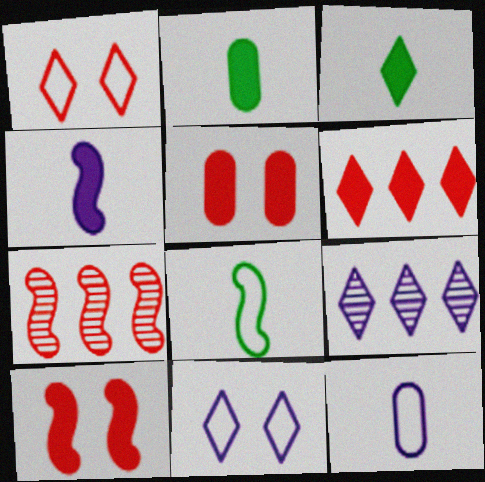[[1, 3, 9], 
[2, 7, 11], 
[5, 8, 9]]